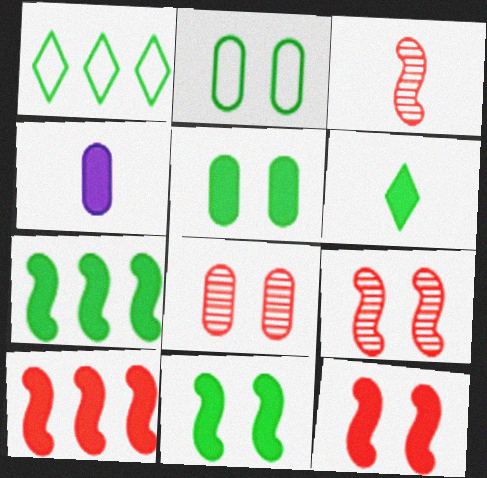[[1, 4, 9], 
[5, 6, 7]]